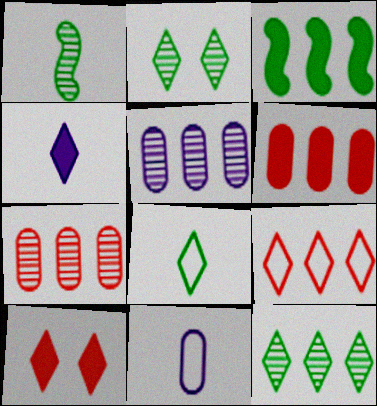[[2, 4, 9], 
[3, 5, 9]]